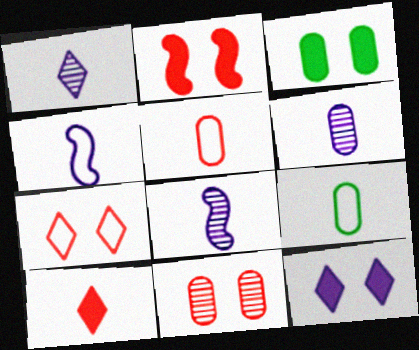[[1, 6, 8], 
[2, 3, 12], 
[2, 7, 11], 
[8, 9, 10]]